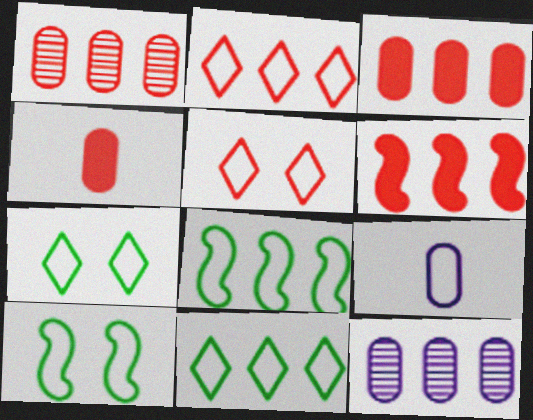[[1, 2, 6], 
[2, 9, 10], 
[5, 8, 9], 
[6, 11, 12]]